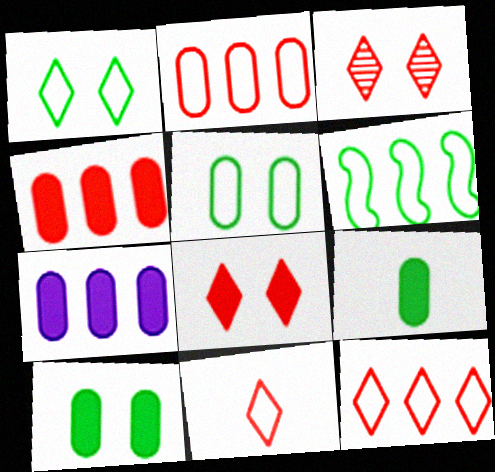[]